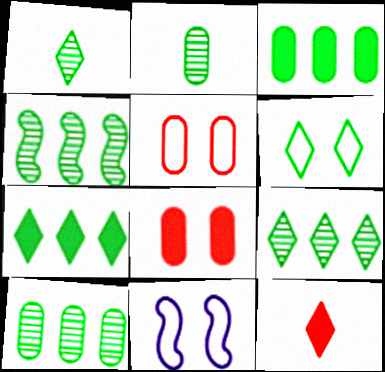[[1, 6, 7], 
[4, 9, 10], 
[5, 6, 11], 
[10, 11, 12]]